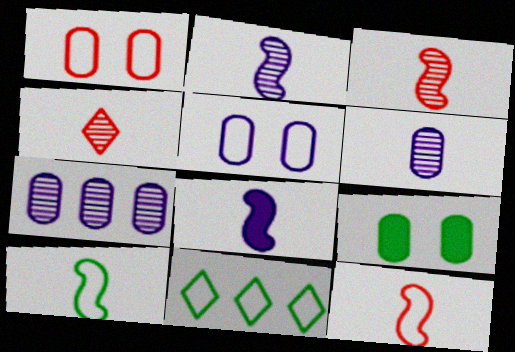[[3, 8, 10], 
[5, 11, 12]]